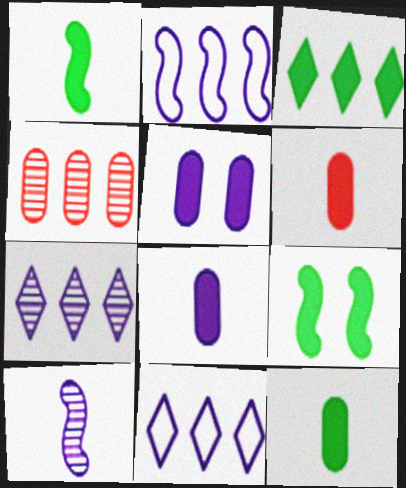[[2, 3, 4], 
[3, 9, 12], 
[5, 10, 11], 
[6, 8, 12]]